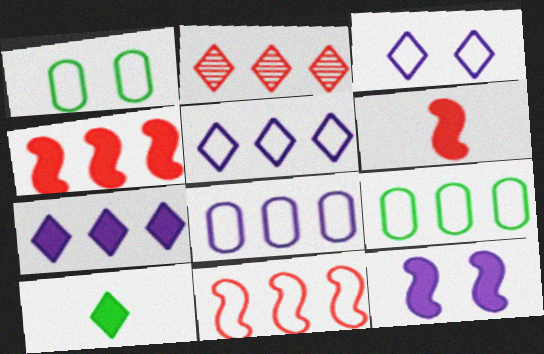[[2, 3, 10], 
[5, 9, 11]]